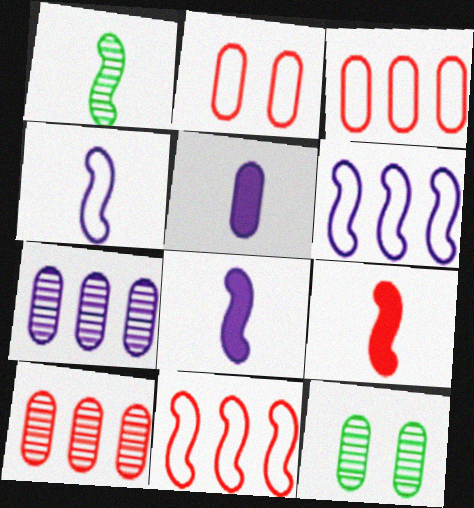[[1, 4, 9], 
[3, 5, 12]]